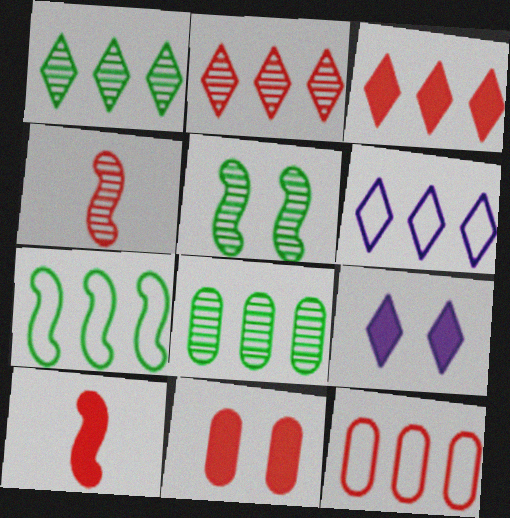[[1, 3, 6], 
[3, 10, 11], 
[6, 7, 12]]